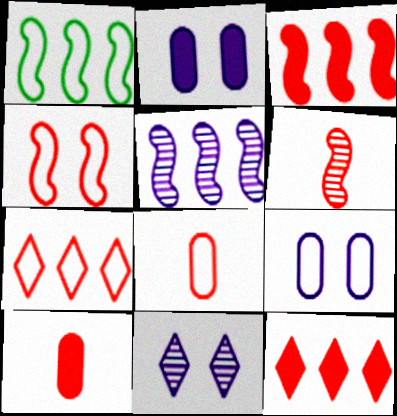[[1, 3, 5], 
[1, 10, 11], 
[3, 4, 6], 
[4, 7, 8]]